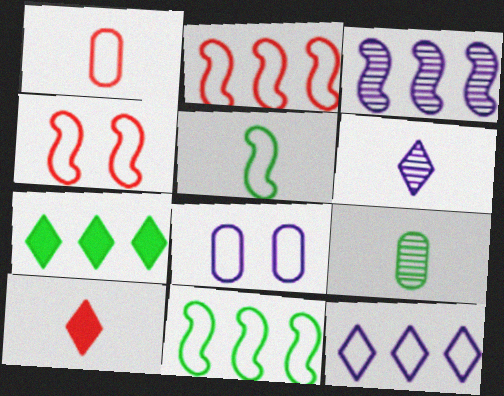[]